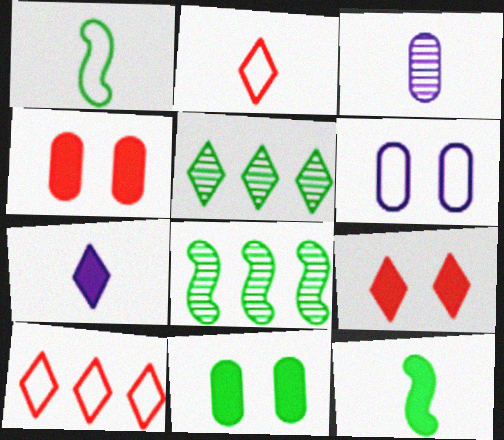[[1, 5, 11], 
[1, 6, 10], 
[2, 3, 12]]